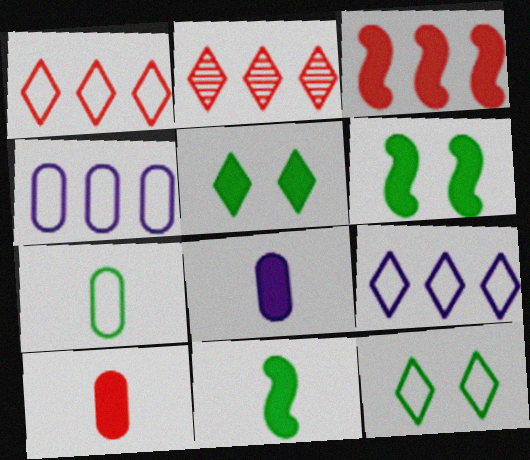[[3, 5, 8]]